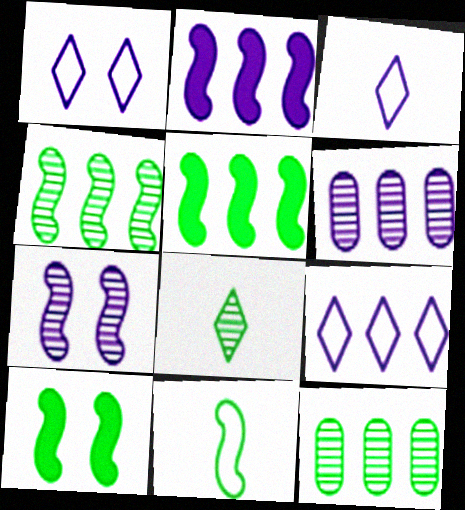[[1, 3, 9], 
[2, 6, 9], 
[4, 10, 11]]